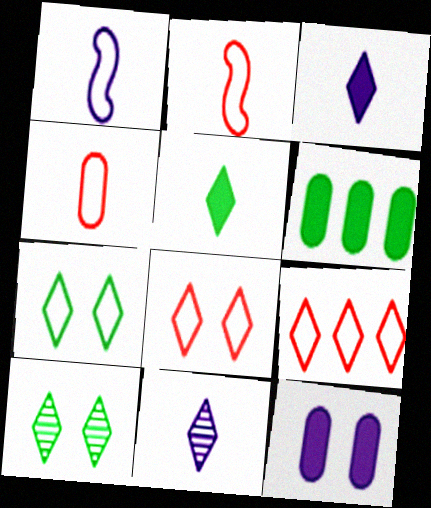[[3, 9, 10]]